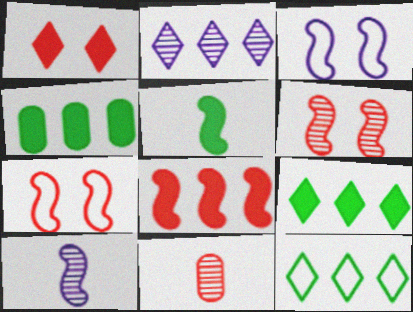[[3, 9, 11]]